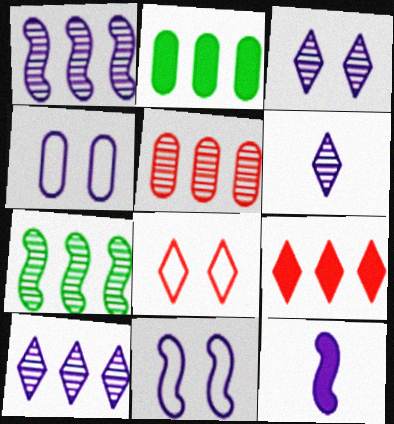[[1, 11, 12], 
[3, 6, 10], 
[4, 10, 12], 
[5, 7, 10]]